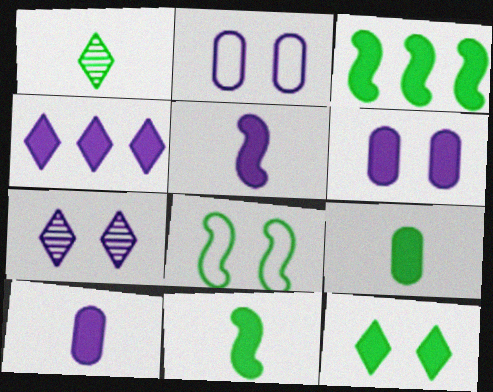[[3, 9, 12], 
[4, 5, 6]]